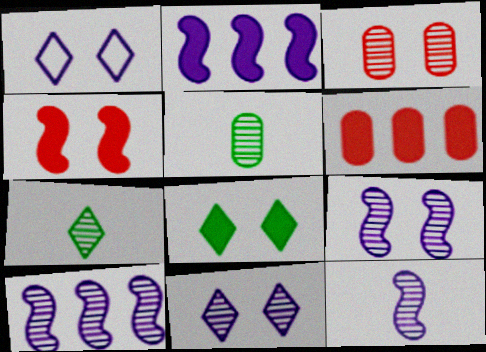[[3, 7, 10], 
[9, 10, 12]]